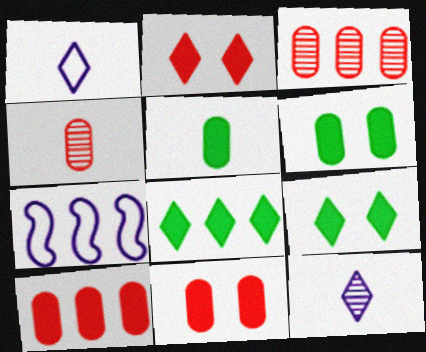[[3, 7, 8], 
[4, 7, 9]]